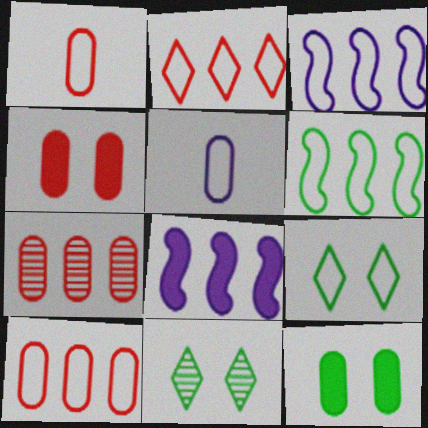[[1, 3, 9], 
[1, 4, 7], 
[1, 8, 11], 
[5, 7, 12]]